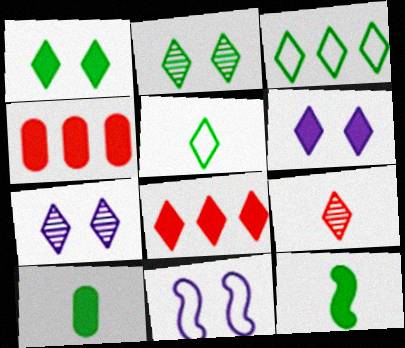[[3, 6, 9], 
[4, 6, 12], 
[5, 7, 8]]